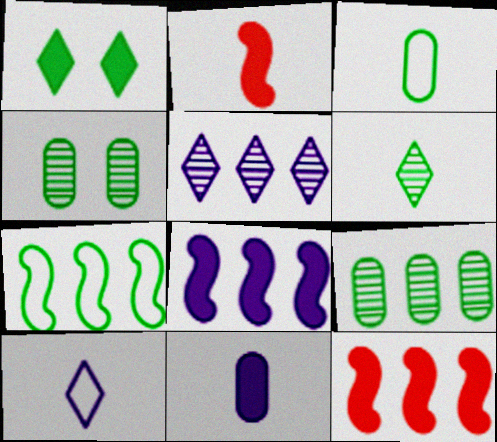[[1, 11, 12], 
[4, 10, 12]]